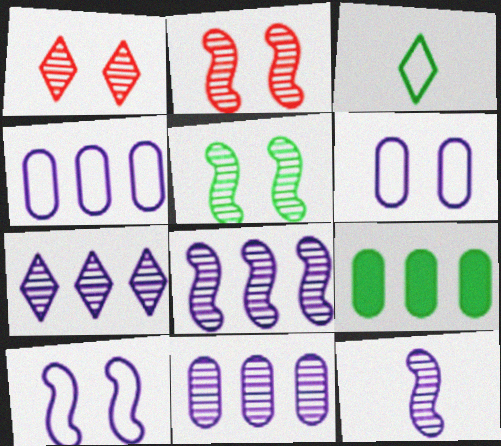[[3, 5, 9], 
[7, 8, 11]]